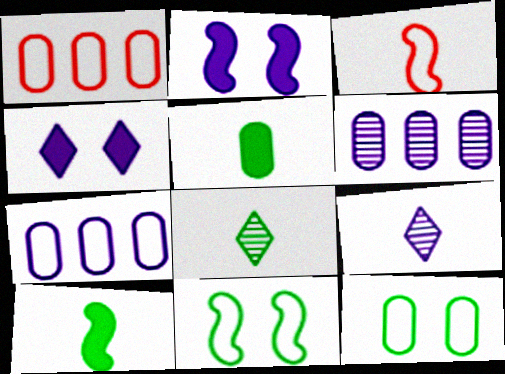[[1, 2, 8], 
[2, 7, 9], 
[3, 5, 9]]